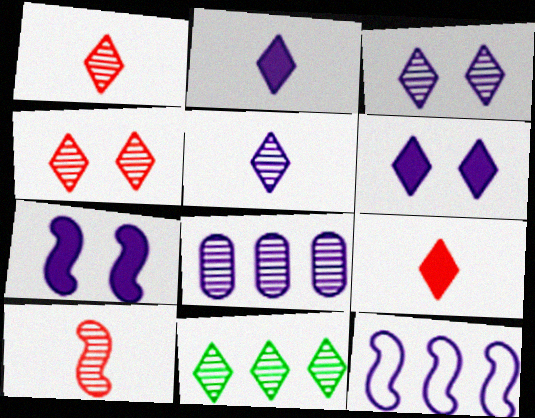[[1, 3, 11], 
[4, 5, 11]]